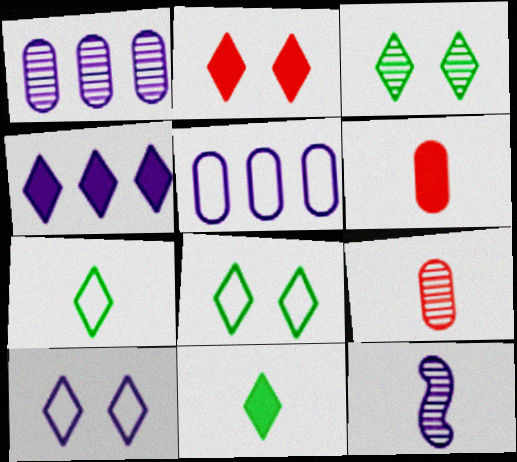[[2, 3, 10], 
[2, 4, 11], 
[6, 7, 12]]